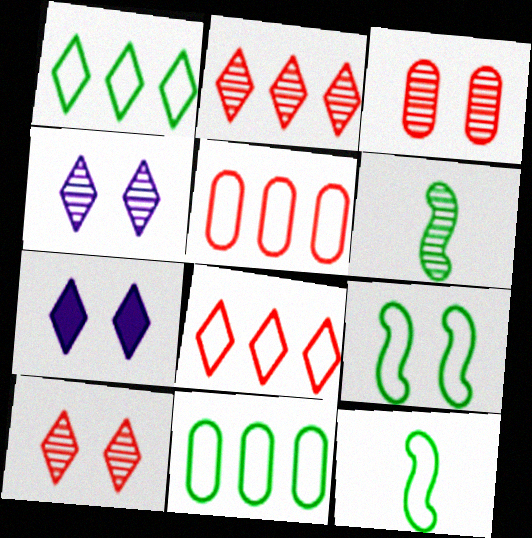[[3, 7, 9], 
[5, 6, 7]]